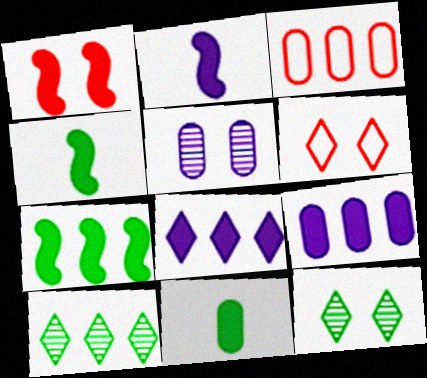[[1, 2, 7], 
[1, 8, 11], 
[2, 3, 12], 
[3, 5, 11]]